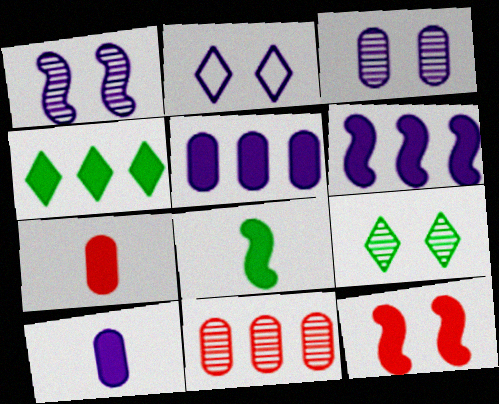[[2, 8, 11], 
[4, 10, 12], 
[6, 8, 12]]